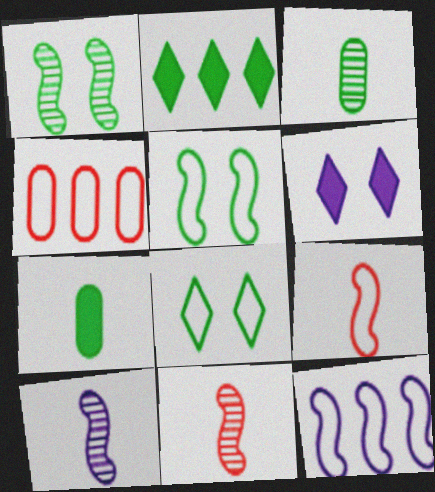[[2, 3, 5], 
[5, 9, 12]]